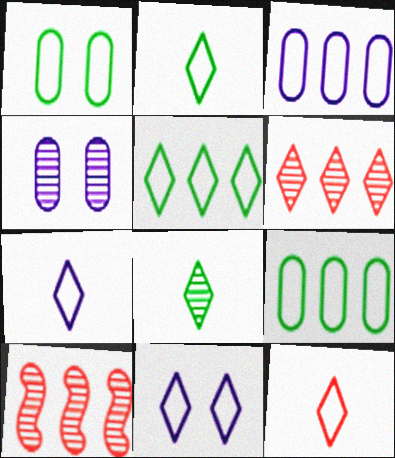[[2, 7, 12], 
[4, 8, 10], 
[5, 11, 12]]